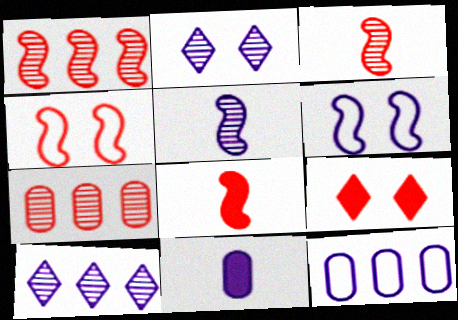[[1, 4, 8], 
[6, 10, 11]]